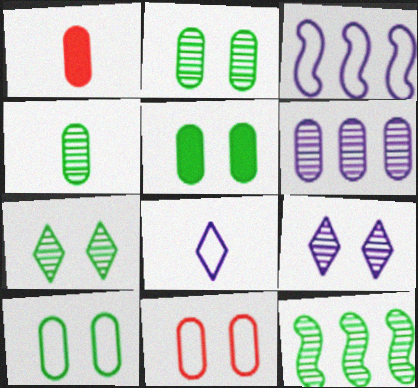[[1, 3, 7], 
[1, 6, 10], 
[2, 5, 10], 
[4, 7, 12]]